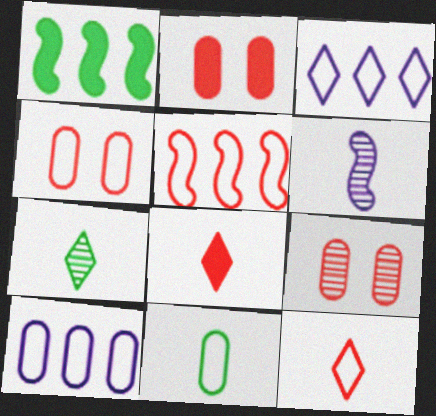[[2, 4, 9], 
[4, 5, 12], 
[4, 10, 11], 
[5, 8, 9], 
[6, 8, 11]]